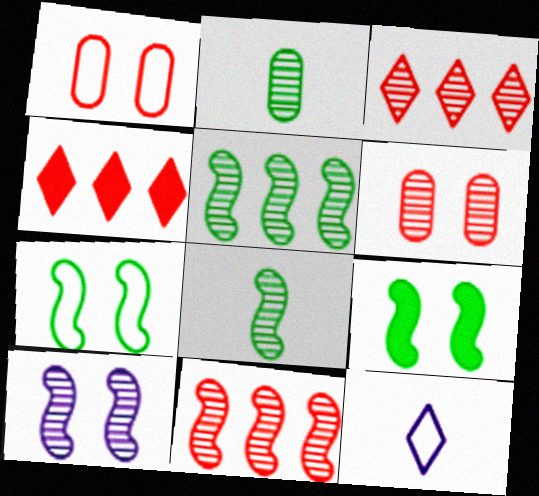[[2, 3, 10], 
[8, 10, 11]]